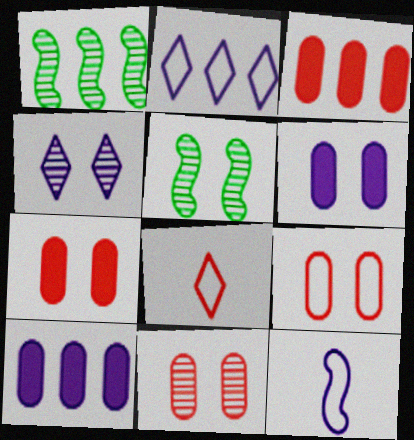[[1, 2, 3], 
[1, 6, 8], 
[4, 5, 11], 
[4, 10, 12], 
[5, 8, 10], 
[7, 9, 11]]